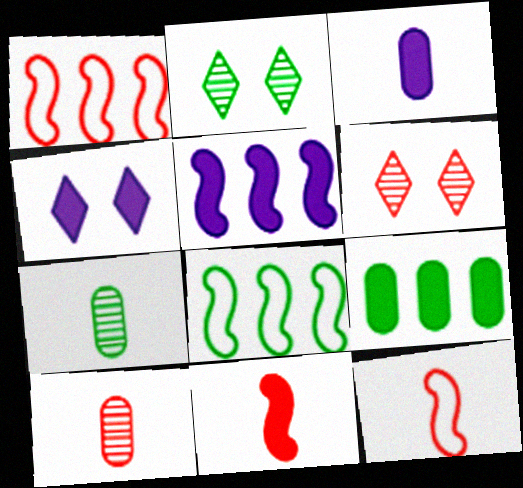[[1, 2, 3], 
[1, 4, 7], 
[3, 4, 5], 
[3, 6, 8], 
[4, 8, 10], 
[4, 9, 11]]